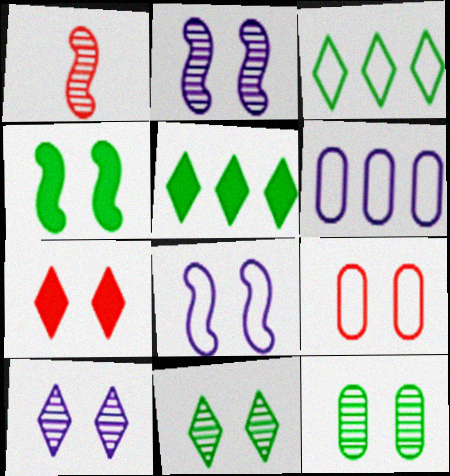[[4, 9, 10], 
[7, 8, 12]]